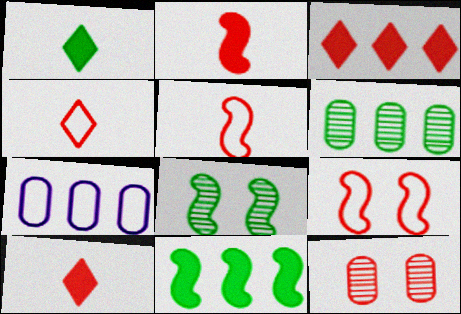[[3, 5, 12], 
[7, 8, 10]]